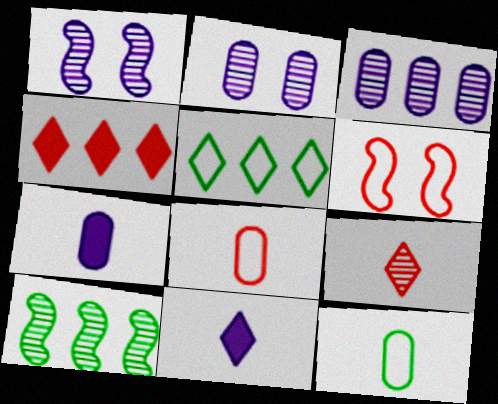[[1, 4, 12], 
[2, 9, 10]]